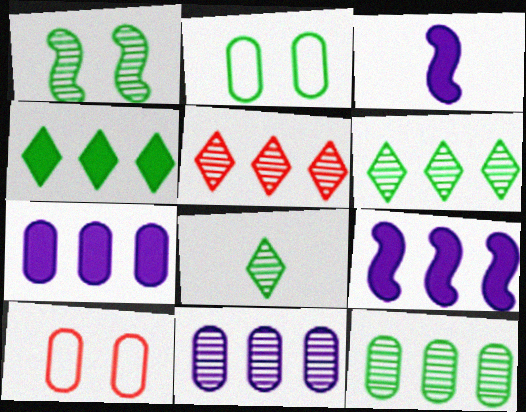[[1, 8, 12], 
[2, 3, 5], 
[3, 6, 10], 
[8, 9, 10]]